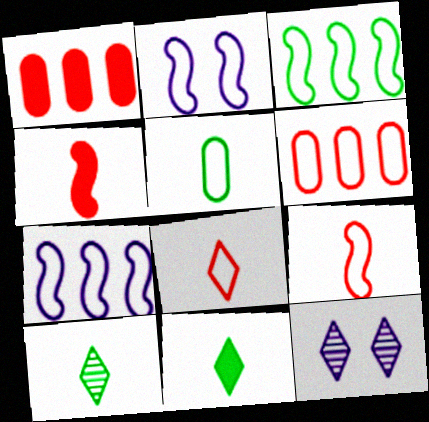[[1, 2, 10], 
[2, 3, 9]]